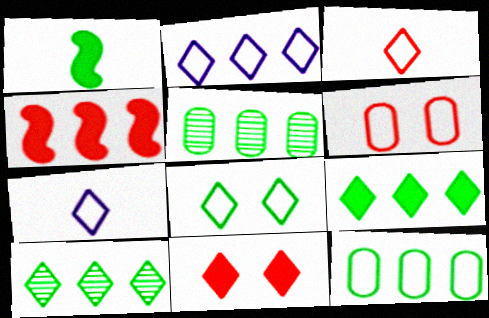[[1, 5, 8], 
[2, 3, 8], 
[2, 4, 5], 
[7, 10, 11]]